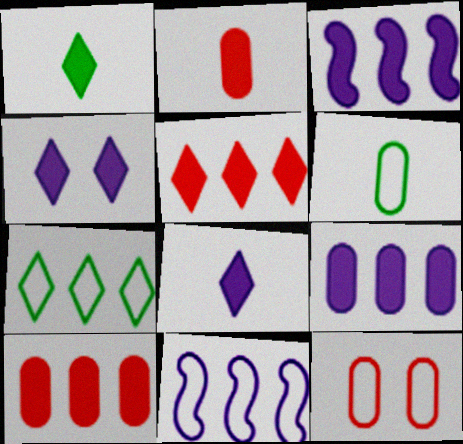[[1, 4, 5]]